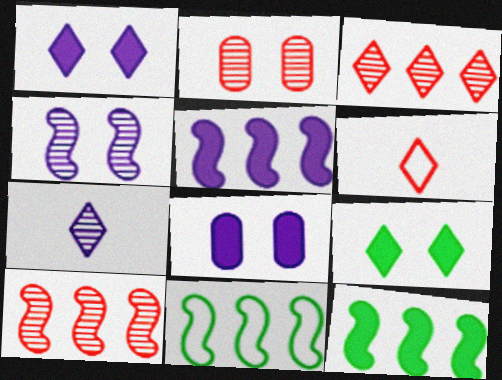[[5, 10, 11]]